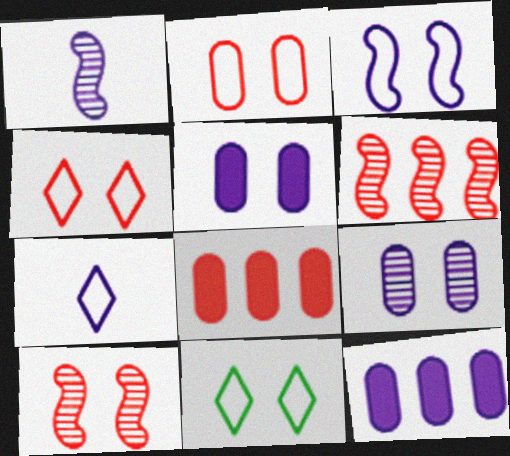[[1, 8, 11], 
[2, 3, 11], 
[5, 10, 11]]